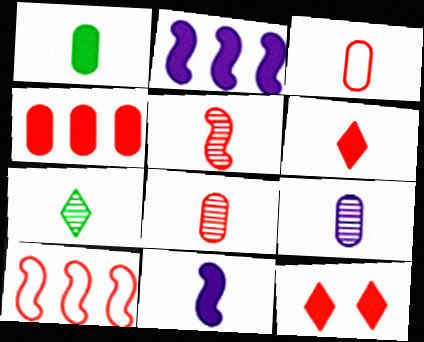[[1, 2, 12], 
[1, 3, 9], 
[1, 6, 11], 
[3, 5, 6], 
[3, 7, 11], 
[5, 7, 9], 
[8, 10, 12]]